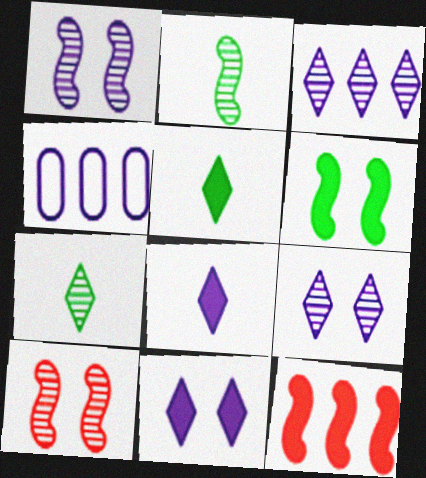[[1, 4, 8], 
[4, 5, 10]]